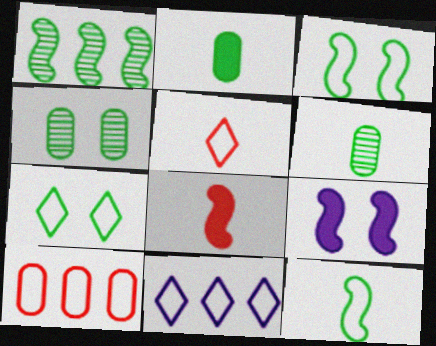[[1, 2, 7], 
[4, 8, 11], 
[5, 7, 11]]